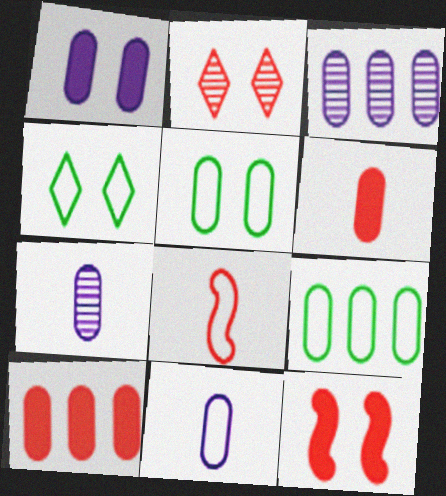[[1, 3, 11], 
[2, 8, 10], 
[3, 5, 6], 
[3, 9, 10], 
[5, 7, 10]]